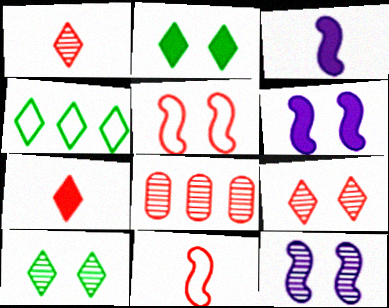[[5, 7, 8]]